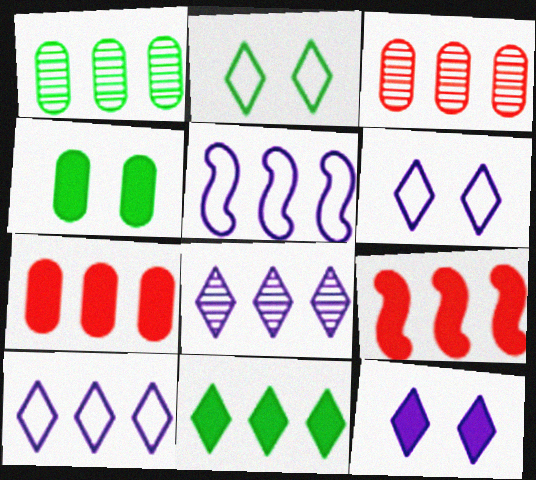[[1, 9, 10], 
[3, 5, 11]]